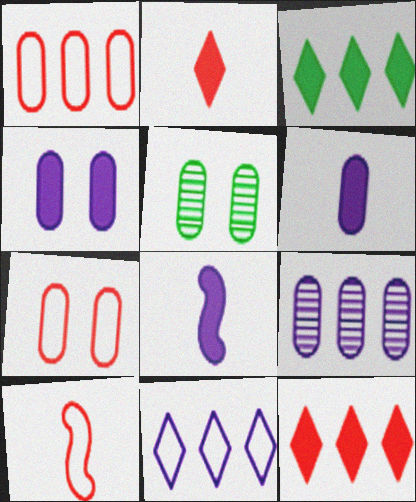[[1, 5, 6], 
[4, 5, 7]]